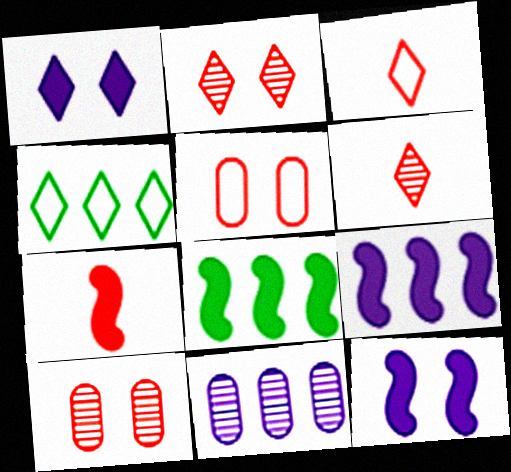[[1, 4, 6], 
[7, 8, 12]]